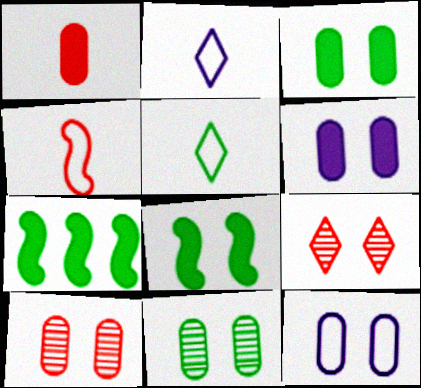[[2, 7, 10], 
[3, 10, 12], 
[5, 7, 11], 
[8, 9, 12]]